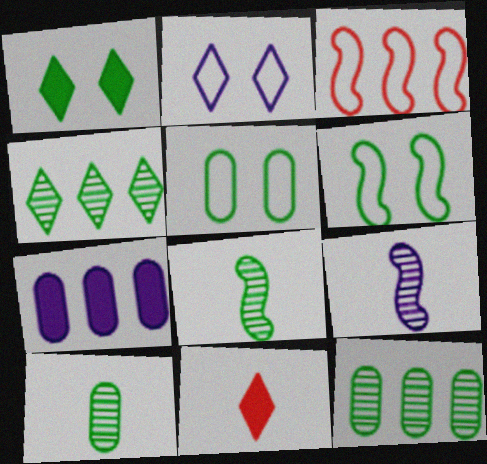[[2, 4, 11], 
[2, 7, 9], 
[3, 4, 7]]